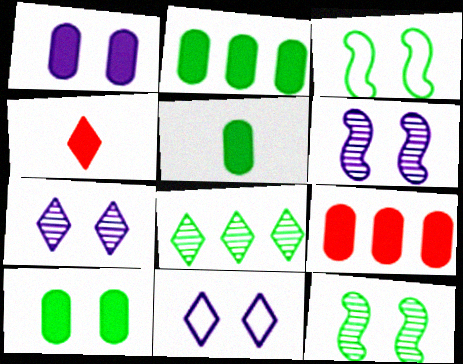[[1, 5, 9], 
[1, 6, 11], 
[2, 5, 10], 
[3, 5, 8], 
[4, 8, 11]]